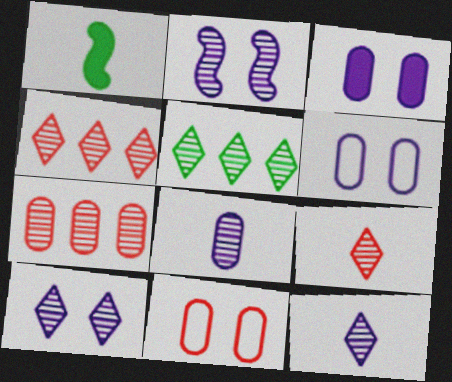[[1, 4, 6], 
[5, 9, 10]]